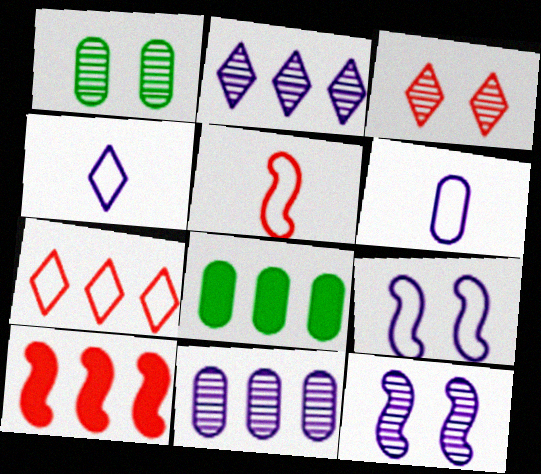[[1, 3, 12], 
[1, 4, 10]]